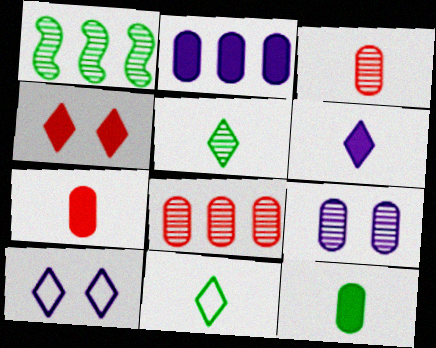[[1, 7, 10]]